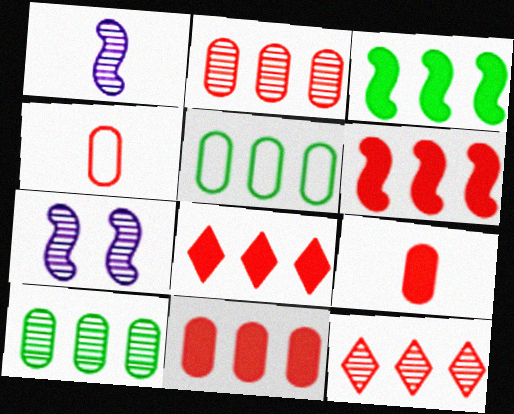[[6, 8, 11]]